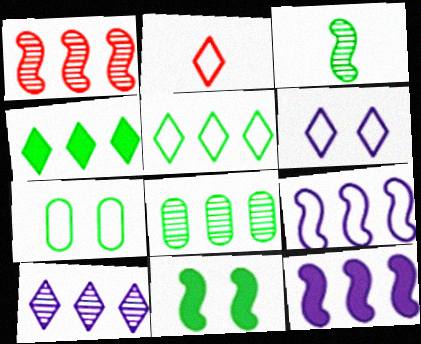[[1, 8, 10], 
[2, 5, 6], 
[2, 7, 9], 
[3, 4, 7]]